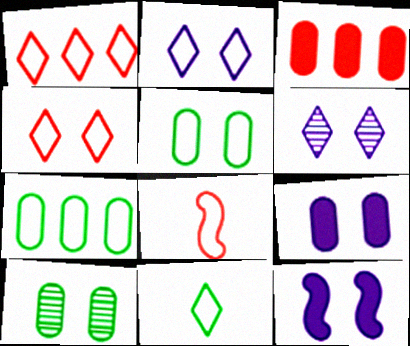[[1, 2, 11], 
[2, 7, 8], 
[4, 10, 12]]